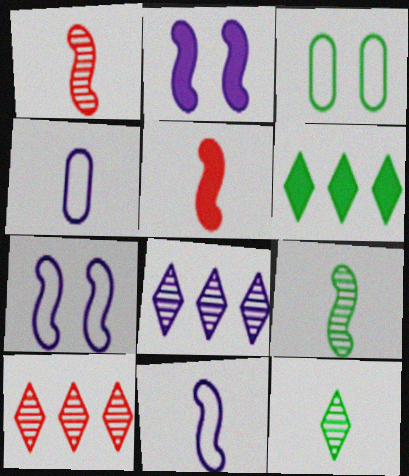[[2, 4, 8], 
[3, 5, 8], 
[3, 6, 9], 
[4, 5, 12], 
[5, 9, 11]]